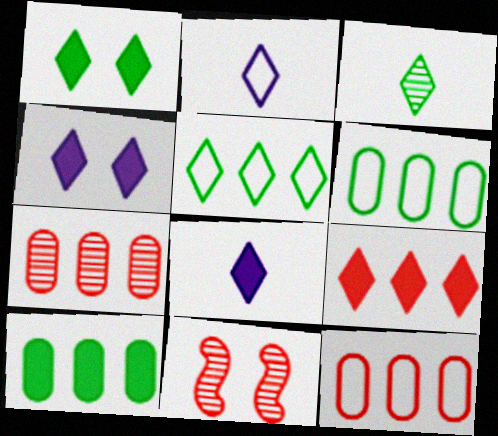[[1, 3, 5], 
[1, 8, 9], 
[2, 10, 11], 
[6, 8, 11]]